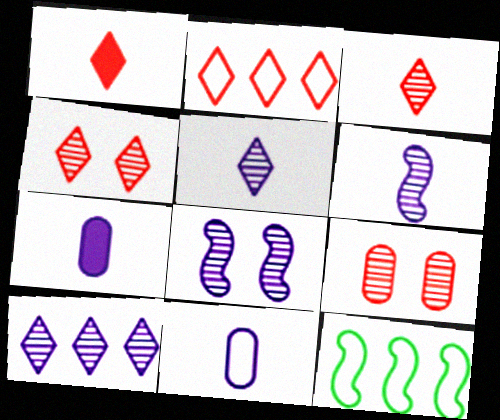[[1, 2, 4], 
[4, 7, 12]]